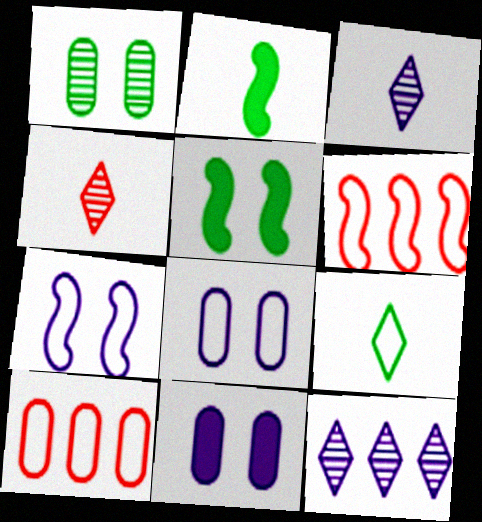[[3, 5, 10], 
[6, 8, 9], 
[7, 9, 10]]